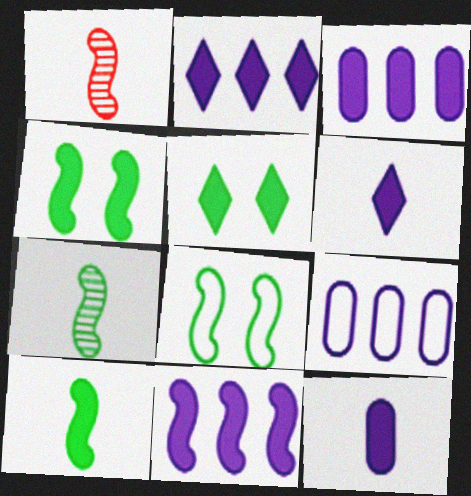[[1, 5, 9], 
[1, 8, 11], 
[2, 3, 11]]